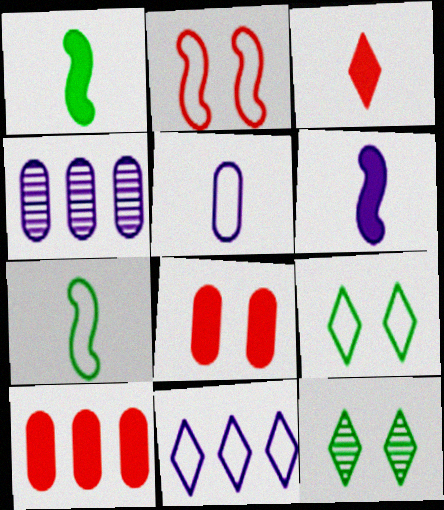[[3, 11, 12]]